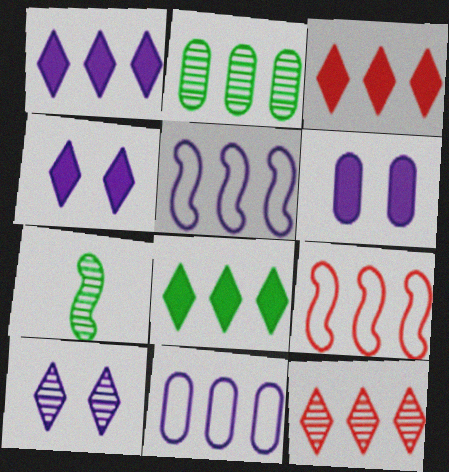[[1, 2, 9], 
[1, 3, 8], 
[2, 3, 5]]